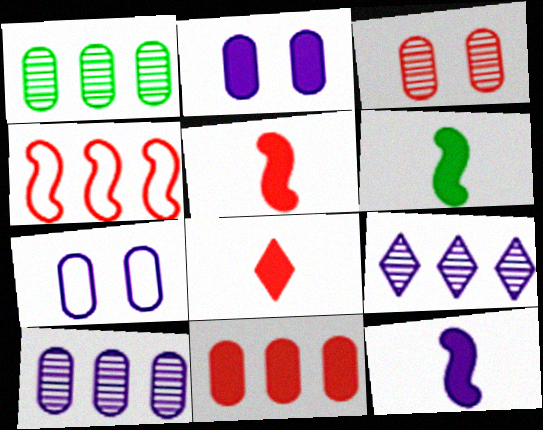[[3, 4, 8], 
[5, 6, 12], 
[7, 9, 12]]